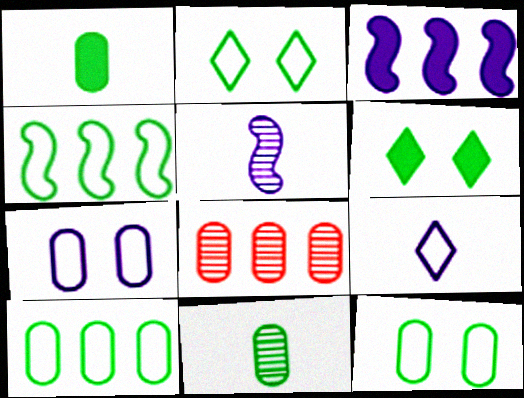[[1, 7, 8], 
[4, 6, 11]]